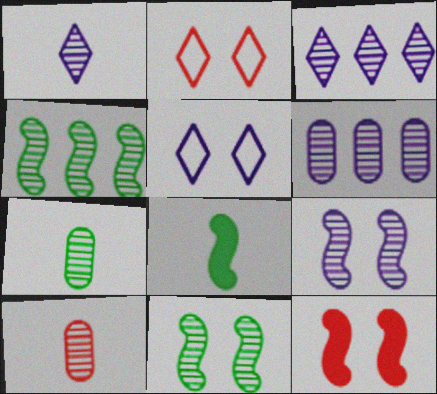[[1, 6, 9], 
[2, 6, 8], 
[3, 10, 11]]